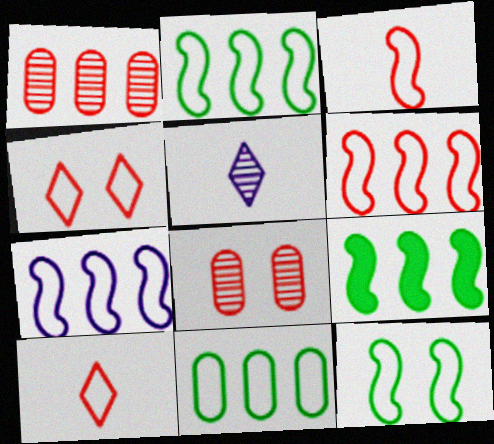[[2, 6, 7], 
[3, 7, 12]]